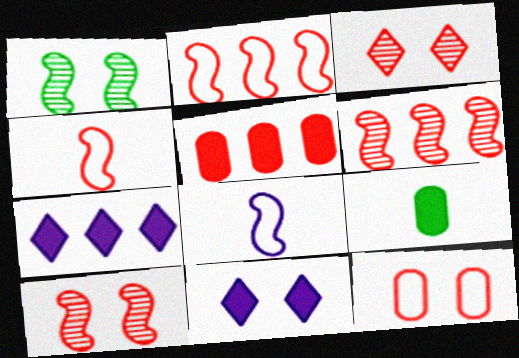[[1, 11, 12], 
[3, 4, 5]]